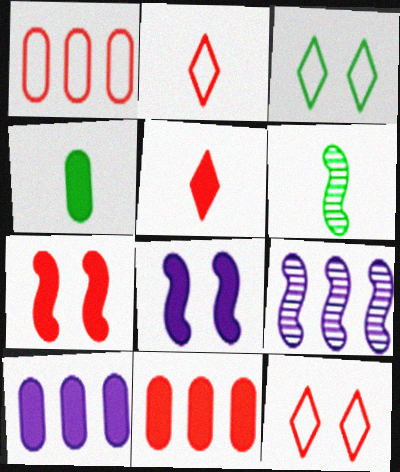[[4, 9, 12], 
[5, 7, 11], 
[6, 10, 12]]